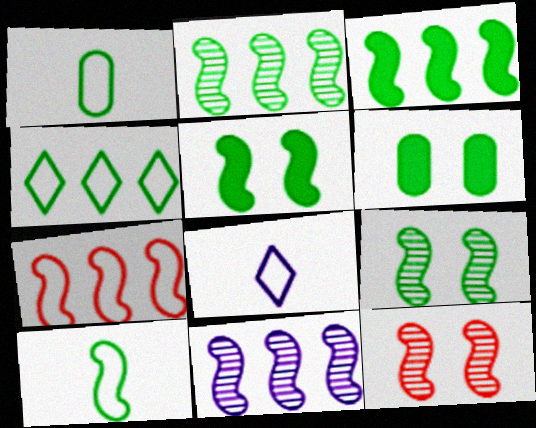[[2, 5, 10], 
[3, 7, 11], 
[3, 9, 10]]